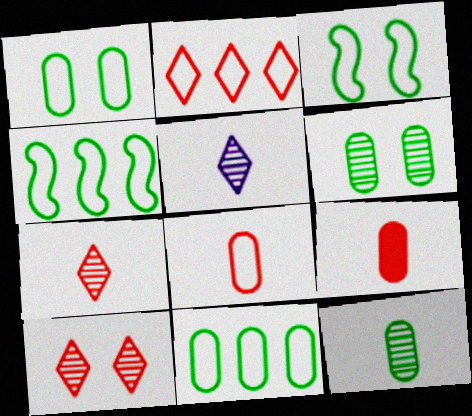[]